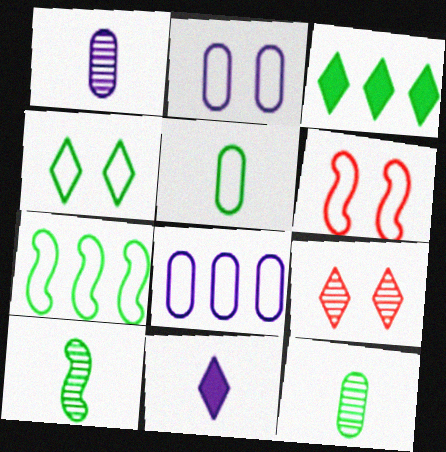[[1, 3, 6], 
[2, 4, 6], 
[4, 5, 7]]